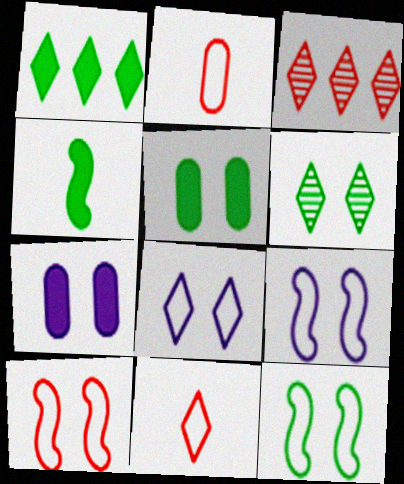[[1, 4, 5], 
[5, 6, 12], 
[6, 7, 10], 
[9, 10, 12]]